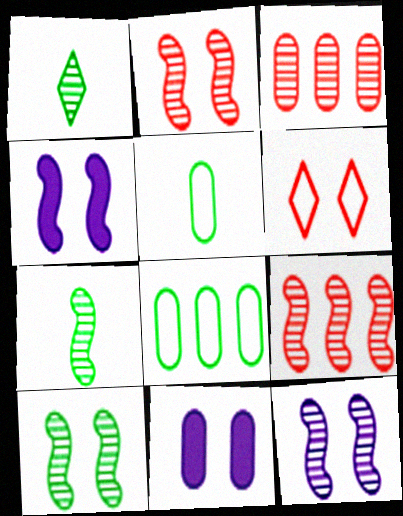[[1, 3, 12], 
[2, 10, 12], 
[3, 5, 11], 
[6, 10, 11], 
[7, 9, 12]]